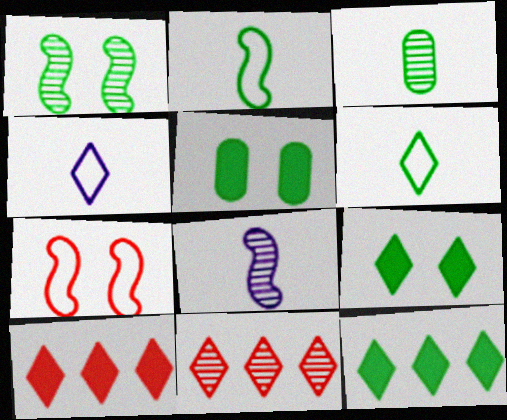[[4, 9, 11]]